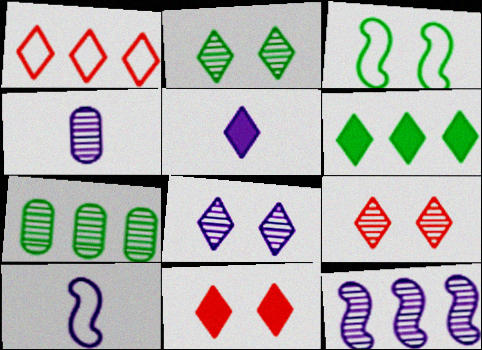[[1, 2, 5], 
[2, 8, 9], 
[4, 5, 10], 
[4, 8, 12], 
[5, 6, 11], 
[7, 10, 11]]